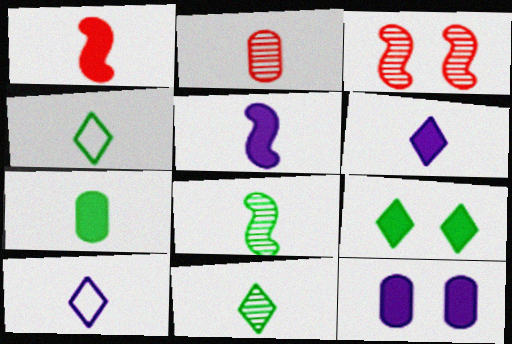[[1, 6, 7], 
[2, 4, 5], 
[4, 7, 8]]